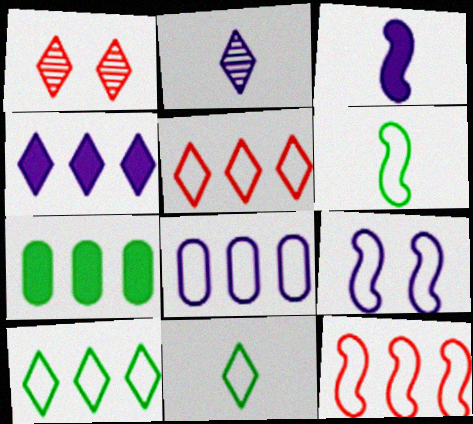[[1, 4, 11], 
[6, 9, 12], 
[8, 10, 12]]